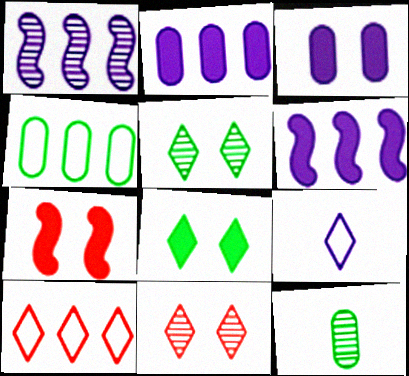[[1, 3, 9], 
[1, 11, 12], 
[3, 7, 8]]